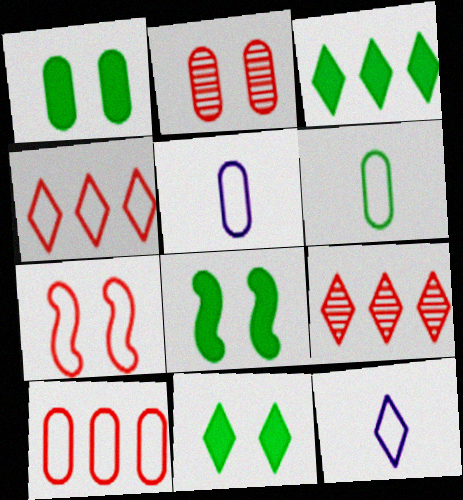[[1, 8, 11], 
[5, 8, 9], 
[9, 11, 12]]